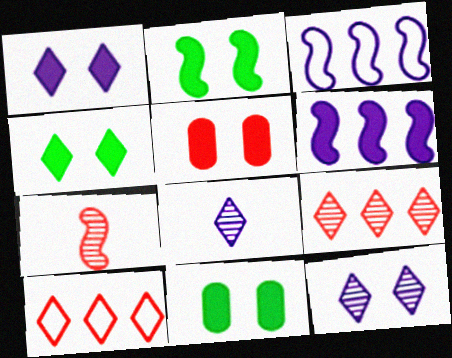[[1, 2, 5], 
[2, 3, 7], 
[2, 4, 11], 
[4, 8, 10], 
[5, 7, 10]]